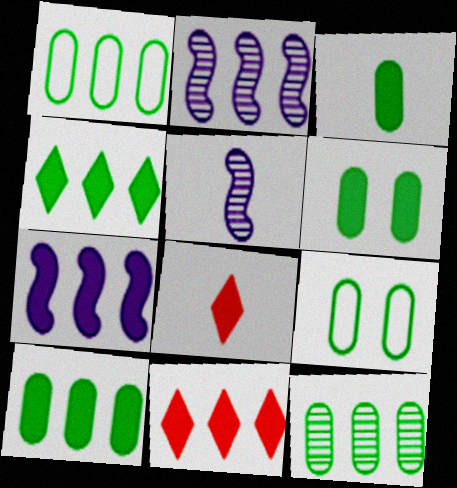[[1, 2, 11], 
[1, 10, 12], 
[2, 8, 9], 
[3, 6, 10], 
[3, 9, 12], 
[5, 9, 11], 
[6, 7, 8], 
[7, 10, 11]]